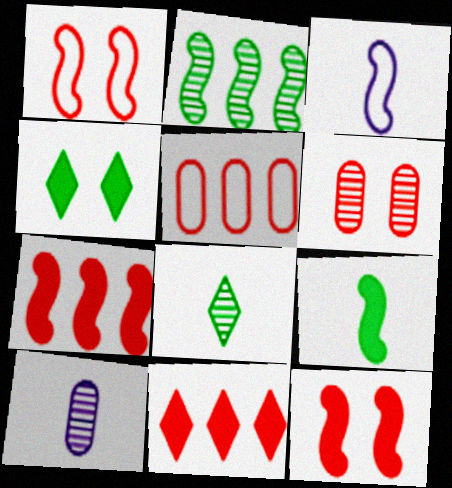[[2, 3, 12]]